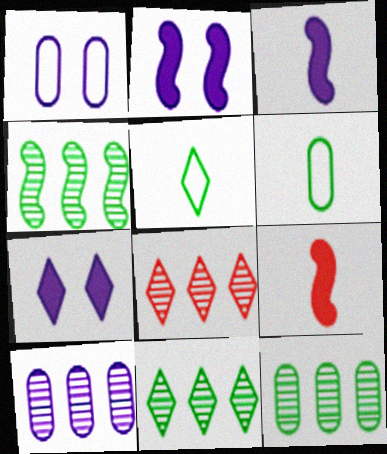[[1, 9, 11], 
[2, 6, 8], 
[4, 8, 10], 
[4, 11, 12], 
[5, 7, 8]]